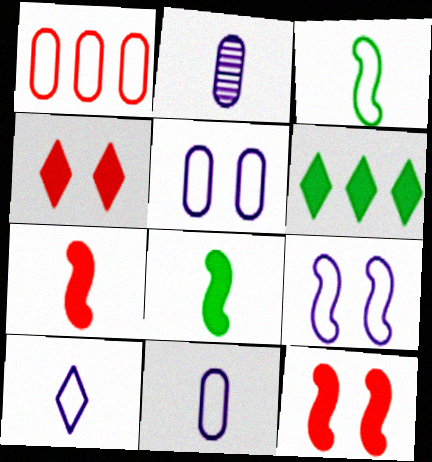[]